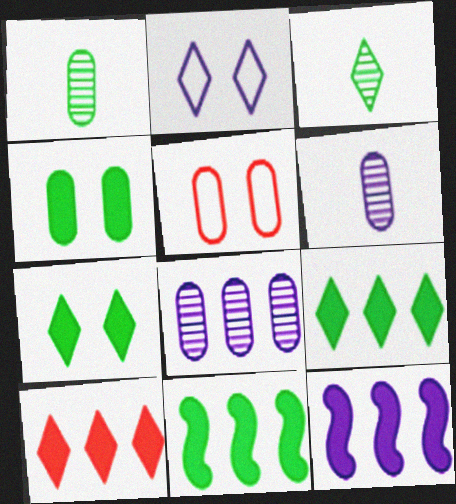[[2, 3, 10], 
[2, 6, 12], 
[3, 5, 12]]